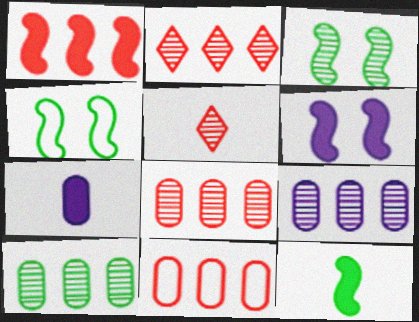[[1, 2, 11], 
[1, 6, 12], 
[2, 4, 7], 
[3, 5, 9], 
[8, 9, 10]]